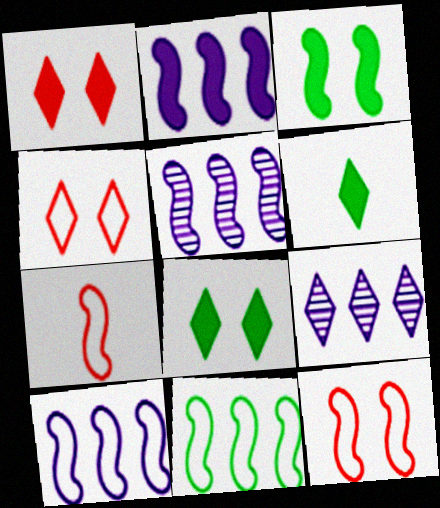[[2, 5, 10], 
[3, 5, 7], 
[4, 6, 9]]